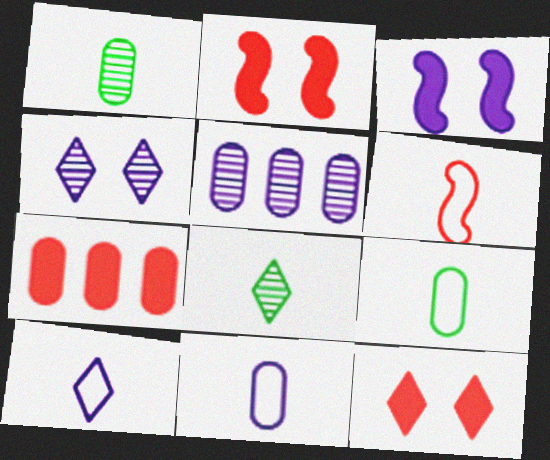[[3, 5, 10], 
[6, 9, 10]]